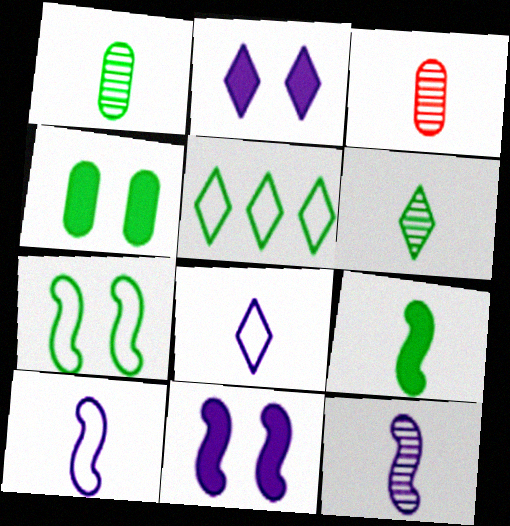[[3, 5, 11], 
[3, 6, 12], 
[3, 8, 9]]